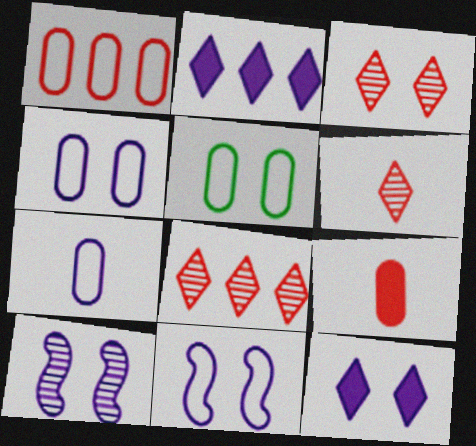[[1, 5, 7], 
[2, 7, 10], 
[3, 6, 8], 
[4, 10, 12]]